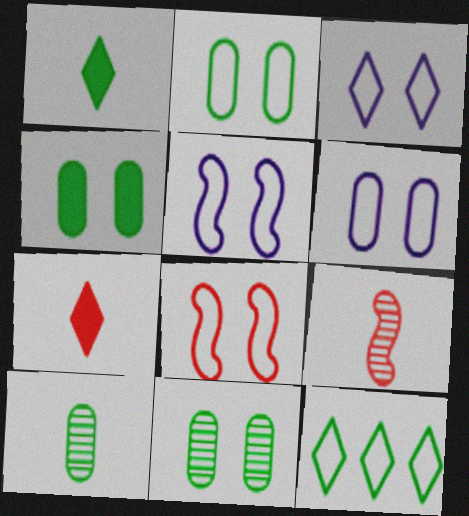[[2, 3, 8], 
[2, 4, 11], 
[3, 5, 6]]